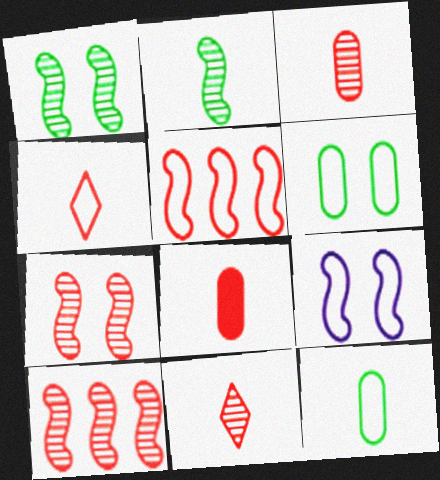[]